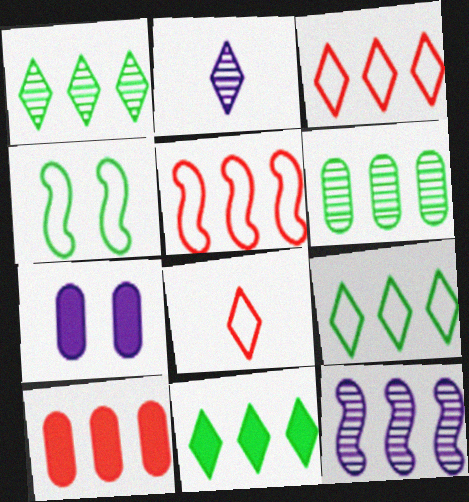[[1, 9, 11], 
[2, 4, 10], 
[9, 10, 12]]